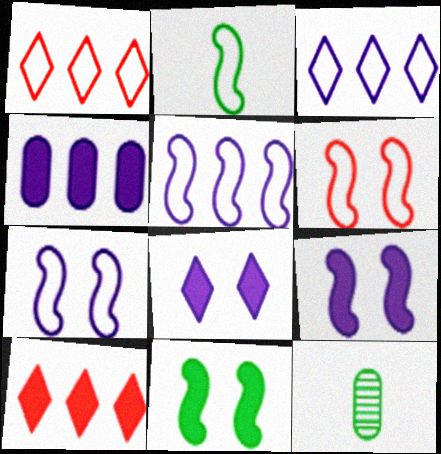[[1, 9, 12], 
[2, 5, 6], 
[7, 10, 12]]